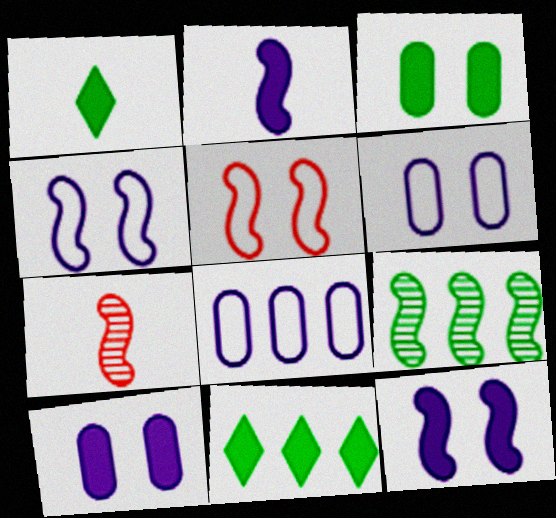[[2, 5, 9], 
[6, 7, 11]]